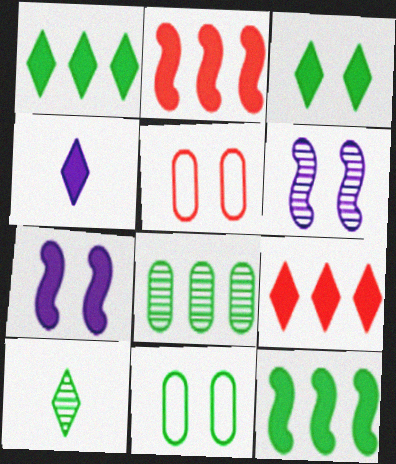[[3, 4, 9], 
[3, 5, 6], 
[10, 11, 12]]